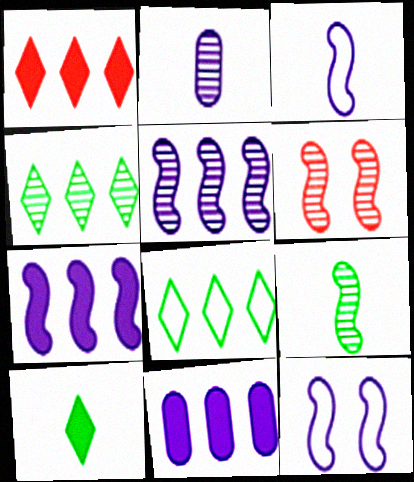[[2, 4, 6], 
[5, 6, 9]]